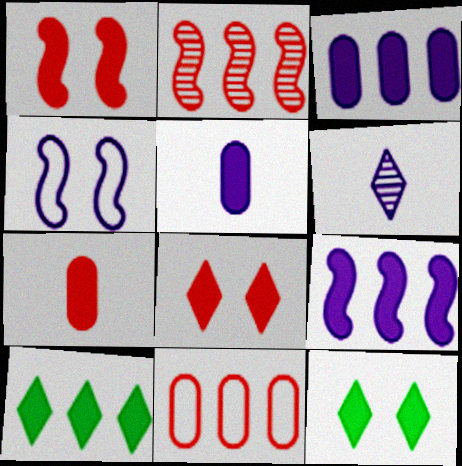[[1, 5, 10], 
[3, 4, 6], 
[7, 9, 12]]